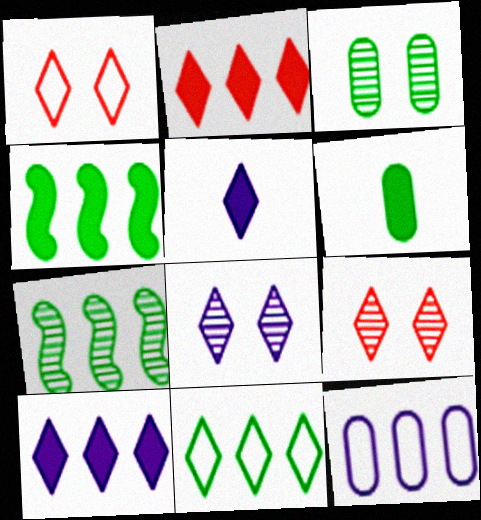[[2, 7, 12], 
[5, 9, 11]]